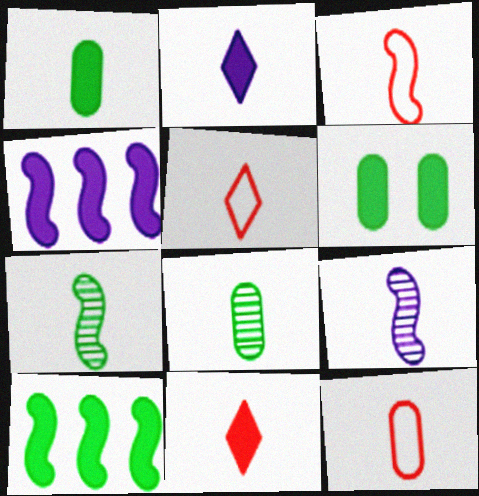[[1, 5, 9], 
[2, 3, 8], 
[2, 7, 12], 
[3, 5, 12], 
[4, 6, 11]]